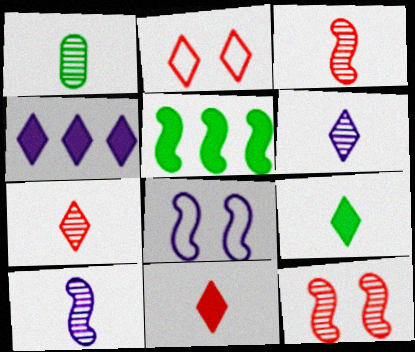[[1, 3, 6], 
[1, 7, 10], 
[3, 5, 8]]